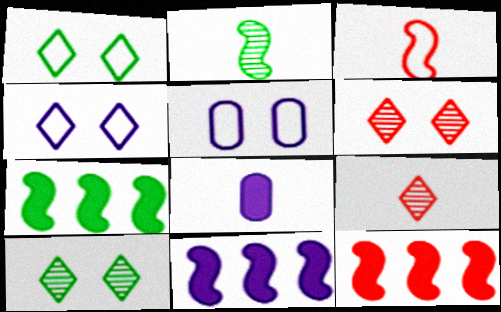[[5, 7, 9], 
[7, 11, 12]]